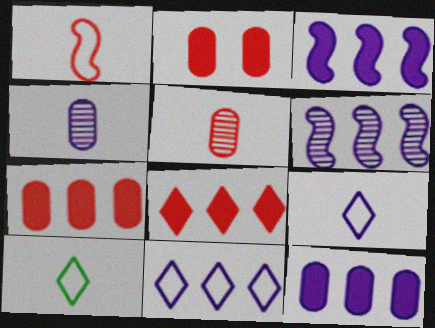[[2, 6, 10], 
[6, 11, 12]]